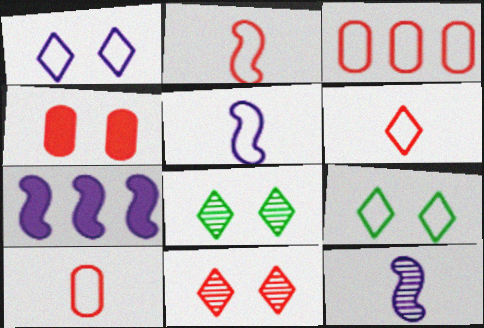[[2, 6, 10], 
[3, 5, 9], 
[7, 8, 10]]